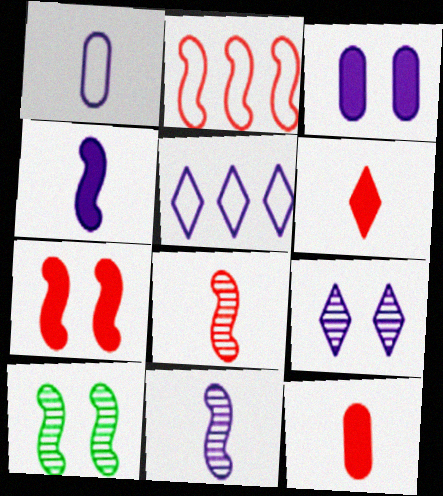[[2, 4, 10], 
[2, 7, 8], 
[3, 5, 11], 
[5, 10, 12]]